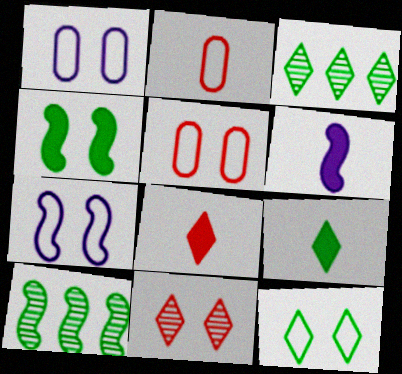[[1, 4, 11], 
[1, 8, 10], 
[3, 5, 6], 
[3, 9, 12], 
[5, 7, 12]]